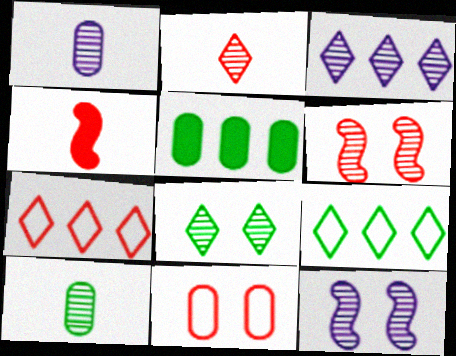[[1, 3, 12], 
[1, 5, 11], 
[2, 3, 8], 
[3, 6, 10]]